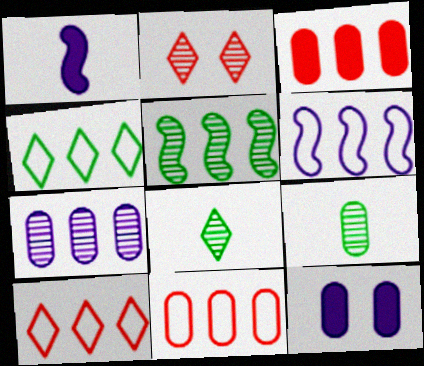[[4, 6, 11], 
[9, 11, 12]]